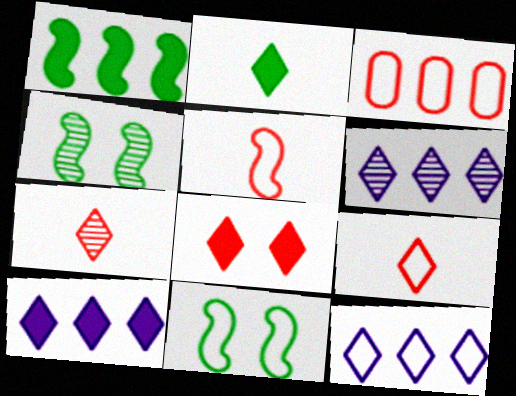[[1, 3, 6], 
[2, 8, 10], 
[6, 10, 12]]